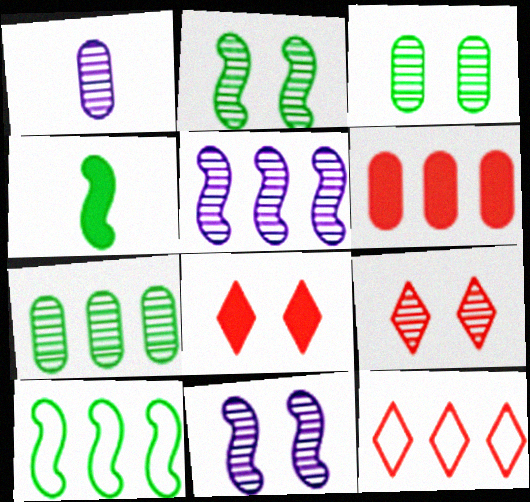[[1, 8, 10], 
[2, 4, 10], 
[3, 9, 11]]